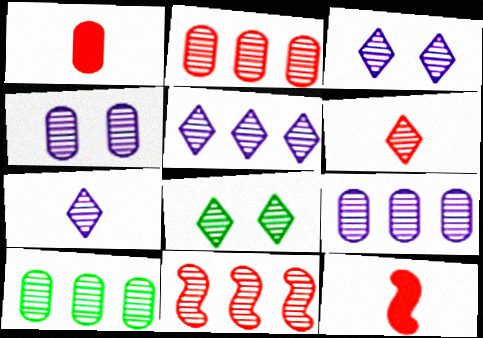[[2, 9, 10], 
[3, 5, 7], 
[5, 6, 8], 
[5, 10, 11]]